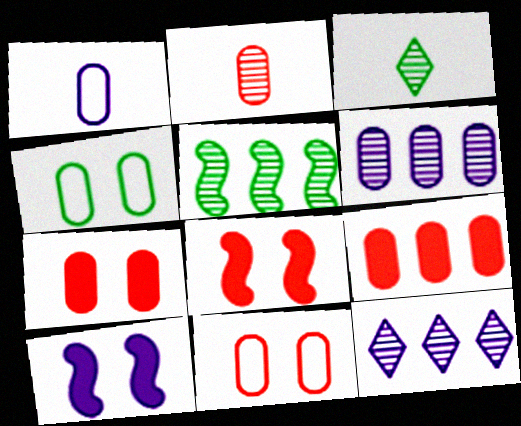[[1, 10, 12], 
[2, 9, 11]]